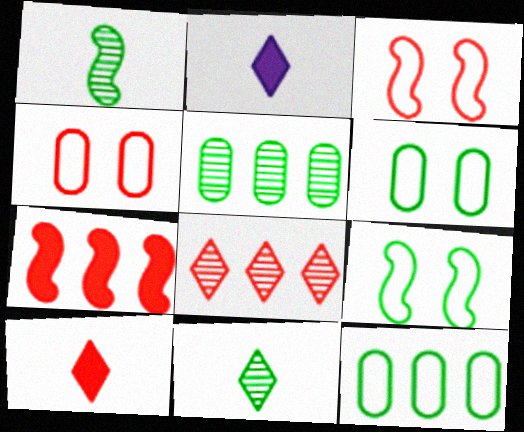[[2, 3, 5]]